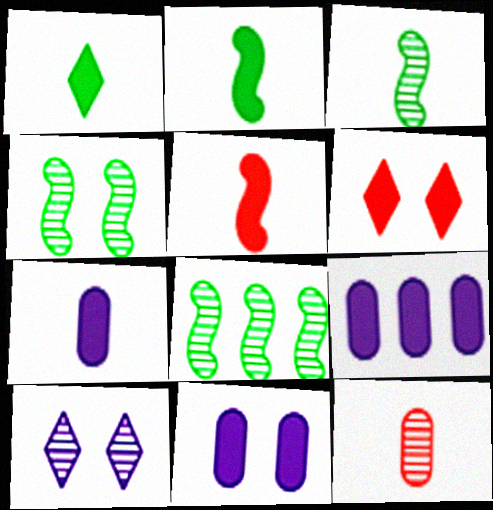[[1, 5, 7], 
[2, 6, 9], 
[3, 4, 8], 
[7, 9, 11], 
[8, 10, 12]]